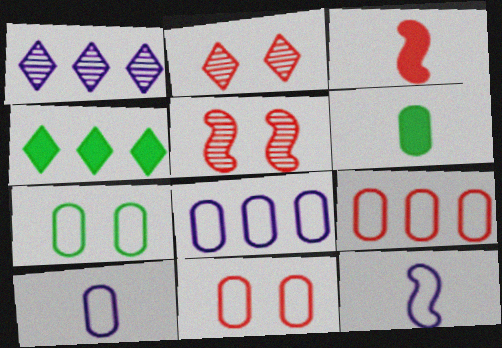[[1, 3, 7], 
[2, 3, 9], 
[4, 5, 10], 
[7, 9, 10]]